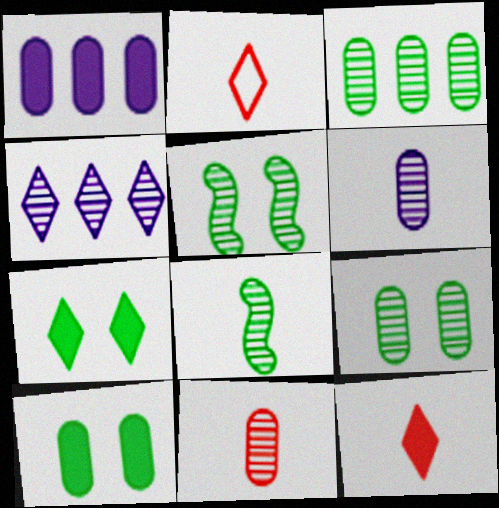[[1, 2, 5], 
[2, 4, 7], 
[4, 5, 11]]